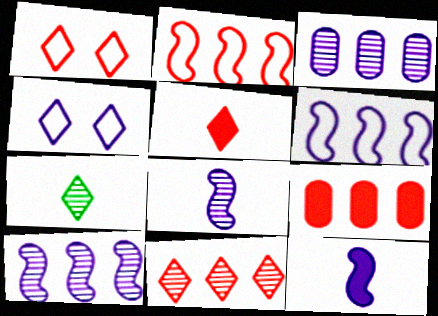[[1, 5, 11], 
[2, 9, 11], 
[3, 4, 12]]